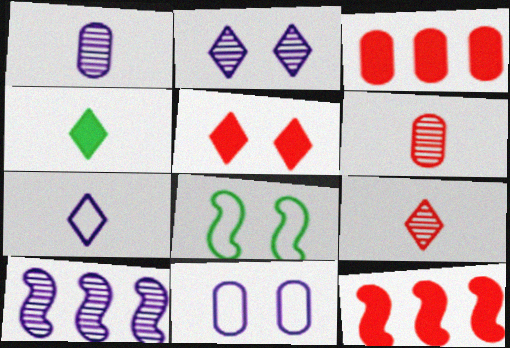[[1, 2, 10], 
[4, 7, 9]]